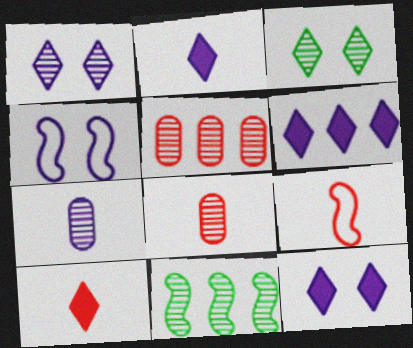[[1, 8, 11], 
[2, 6, 12], 
[4, 6, 7], 
[8, 9, 10]]